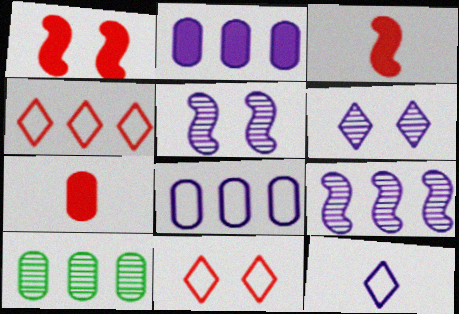[[1, 10, 12], 
[2, 5, 12]]